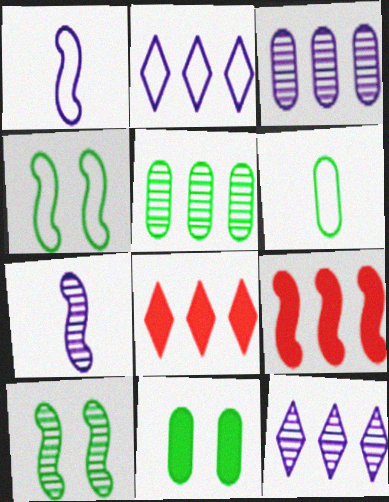[[1, 9, 10], 
[2, 5, 9], 
[4, 7, 9], 
[5, 6, 11]]